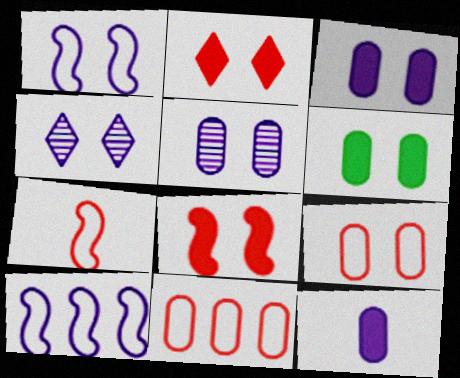[[1, 3, 4], 
[4, 10, 12], 
[5, 6, 9]]